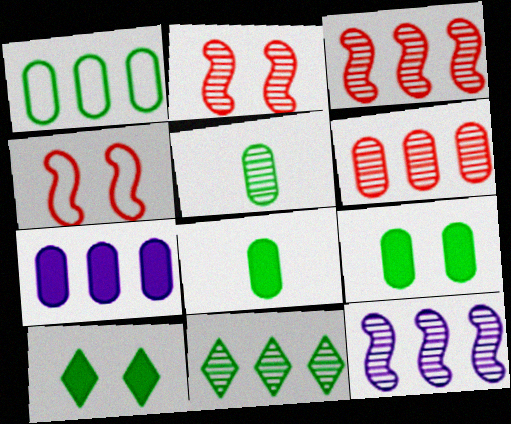[[1, 5, 9], 
[1, 6, 7], 
[6, 11, 12]]